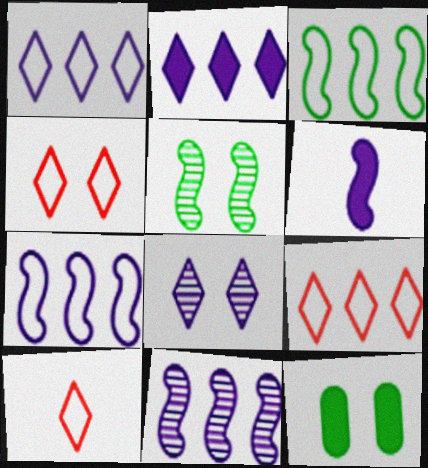[[4, 9, 10], 
[10, 11, 12]]